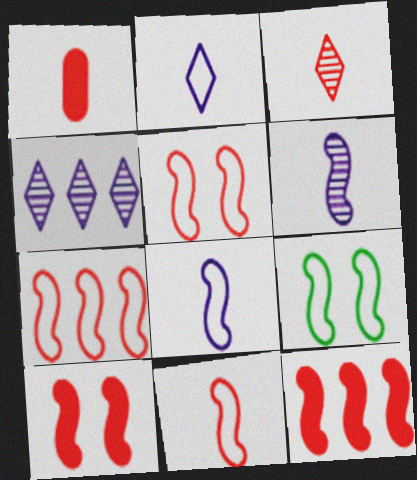[[1, 3, 11], 
[1, 4, 9], 
[5, 7, 11], 
[6, 9, 12], 
[7, 8, 9]]